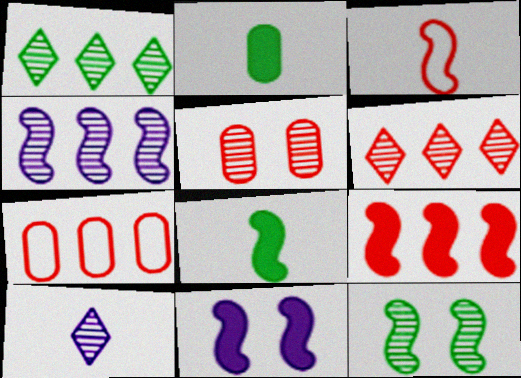[[2, 3, 10], 
[6, 7, 9], 
[8, 9, 11]]